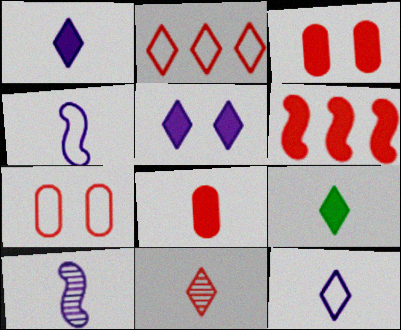[[6, 7, 11], 
[9, 11, 12]]